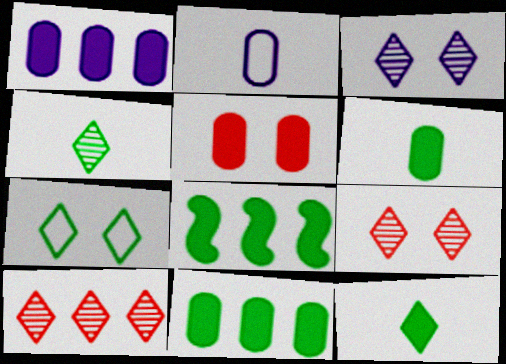[[1, 5, 6], 
[2, 8, 9], 
[3, 4, 10]]